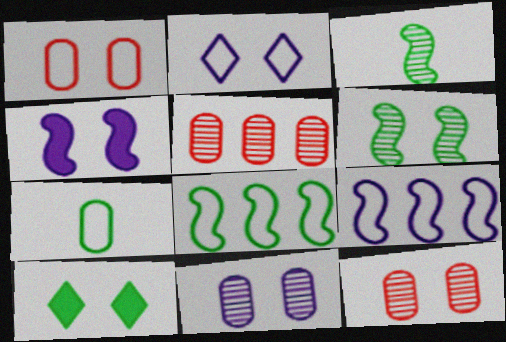[[2, 4, 11]]